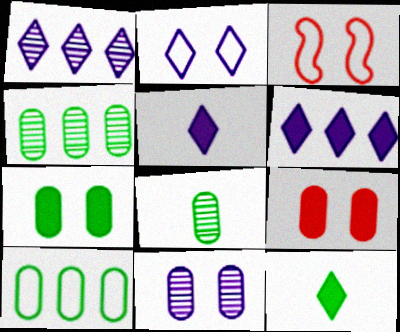[[1, 2, 5], 
[3, 4, 5], 
[3, 6, 8], 
[7, 8, 10]]